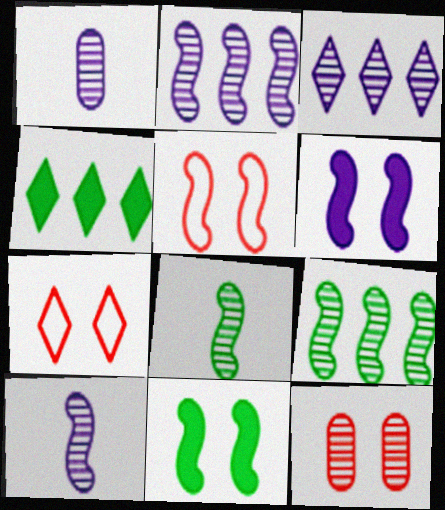[[1, 4, 5], 
[3, 8, 12]]